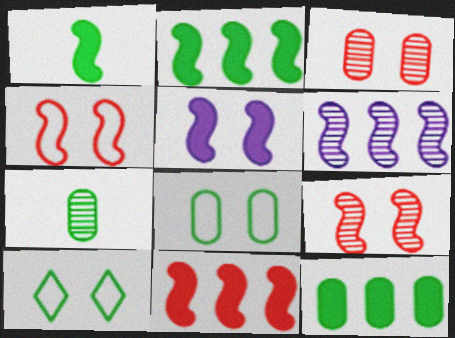[[1, 4, 6], 
[1, 5, 11], 
[2, 7, 10], 
[3, 5, 10], 
[7, 8, 12]]